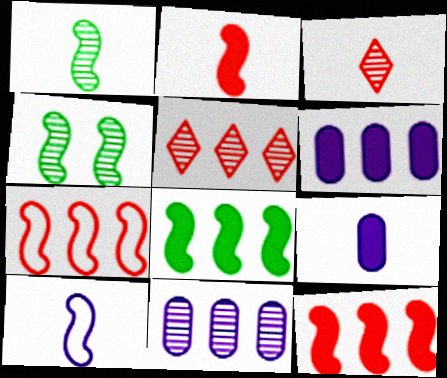[[1, 2, 10], 
[3, 4, 11], 
[4, 10, 12]]